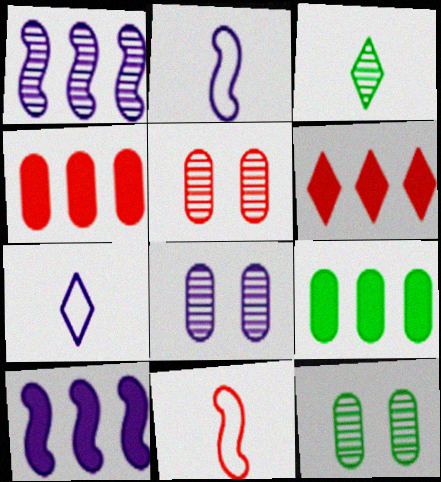[[1, 3, 5], 
[2, 6, 12], 
[5, 6, 11], 
[5, 8, 12], 
[6, 9, 10], 
[7, 8, 10]]